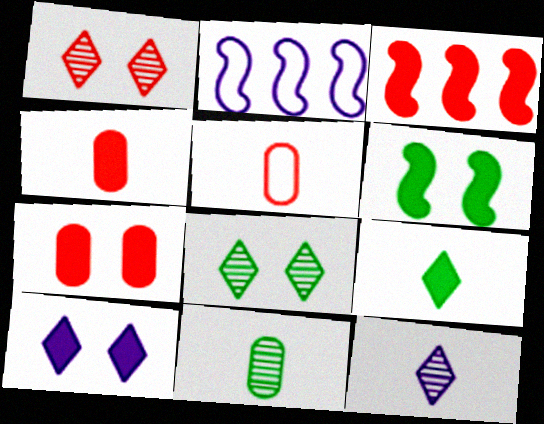[[1, 3, 5], 
[2, 4, 8], 
[6, 7, 10]]